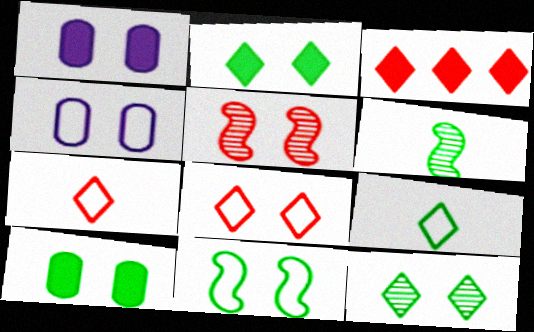[[2, 4, 5], 
[3, 4, 6], 
[4, 8, 11], 
[10, 11, 12]]